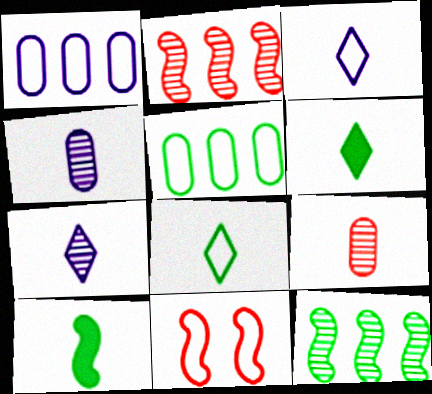[[1, 8, 11], 
[3, 5, 11], 
[3, 9, 10]]